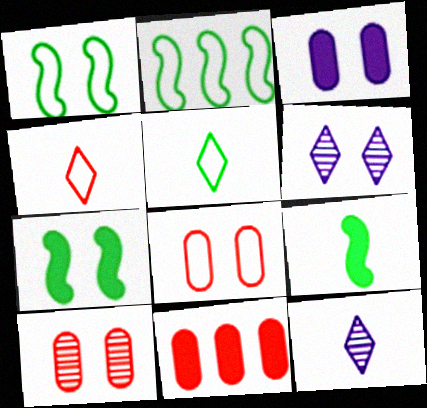[[1, 11, 12], 
[6, 7, 8]]